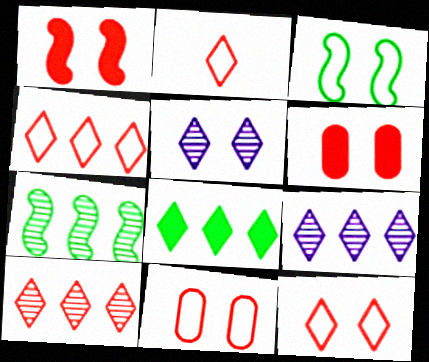[[2, 4, 12], 
[2, 5, 8], 
[3, 5, 6], 
[4, 8, 9]]